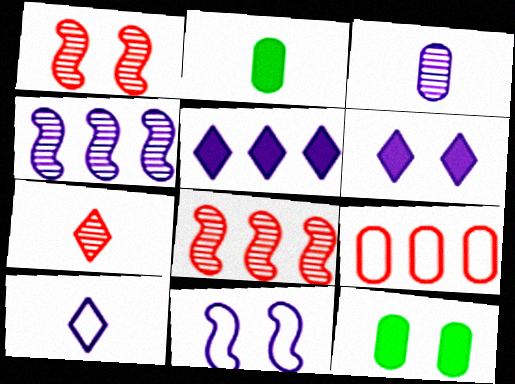[[3, 5, 11], 
[3, 9, 12], 
[8, 10, 12]]